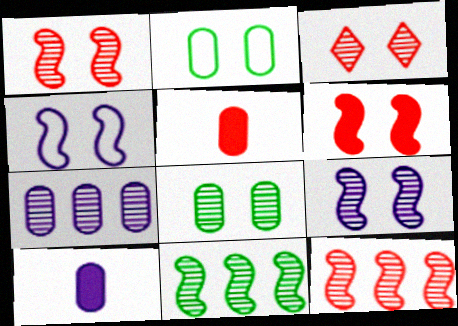[[2, 5, 7], 
[3, 8, 9]]